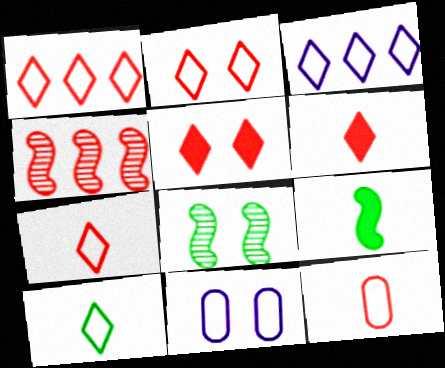[[1, 2, 7], 
[2, 3, 10], 
[4, 5, 12], 
[5, 8, 11]]